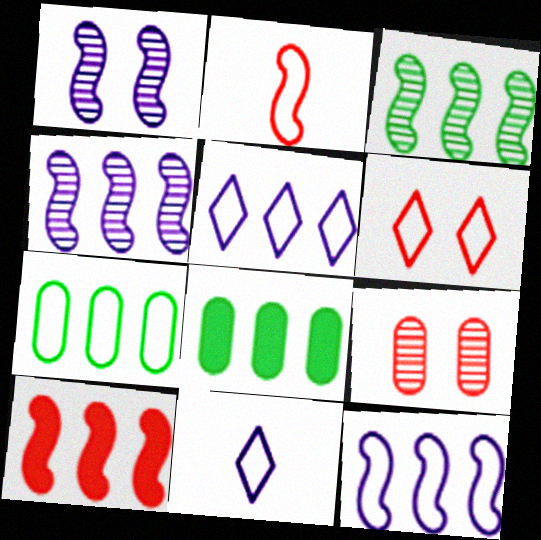[[3, 10, 12]]